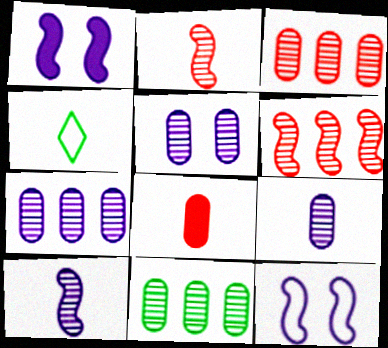[[1, 3, 4], 
[3, 7, 11], 
[4, 8, 10], 
[5, 7, 9]]